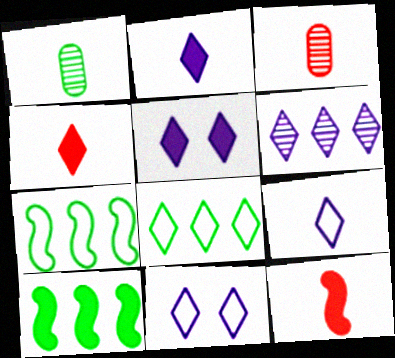[[1, 9, 12], 
[2, 6, 11], 
[3, 5, 7], 
[3, 10, 11], 
[5, 6, 9]]